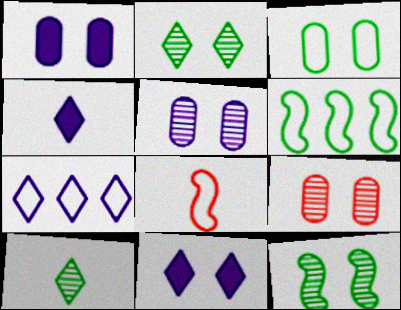[[1, 3, 9], 
[3, 7, 8], 
[4, 6, 9]]